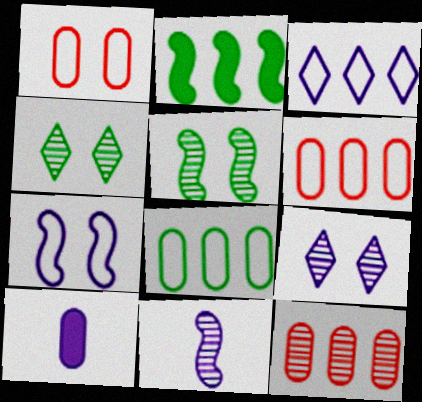[[2, 3, 12], 
[4, 11, 12]]